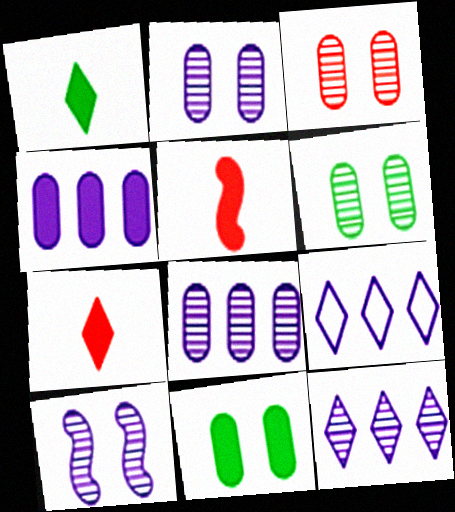[[2, 3, 6], 
[5, 6, 9]]